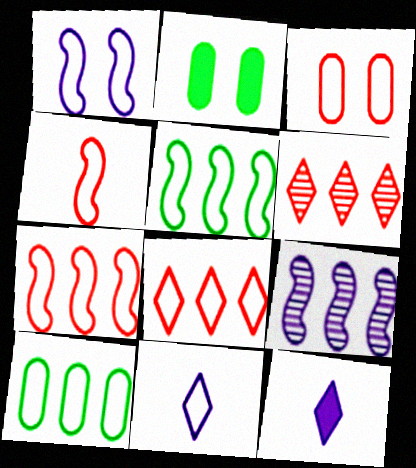[[1, 4, 5], 
[3, 4, 8], 
[3, 5, 11]]